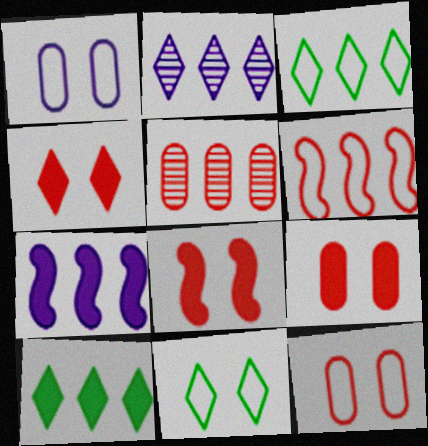[[3, 5, 7], 
[4, 8, 9]]